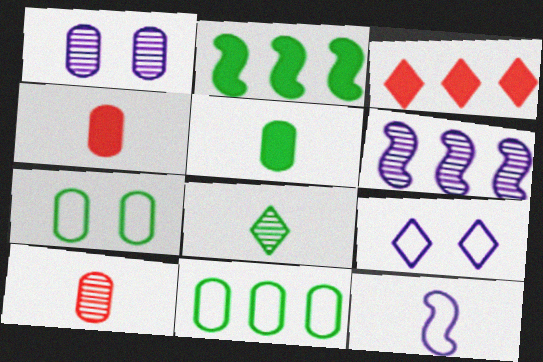[[1, 4, 11], 
[2, 7, 8], 
[2, 9, 10], 
[3, 6, 11], 
[3, 8, 9], 
[4, 8, 12]]